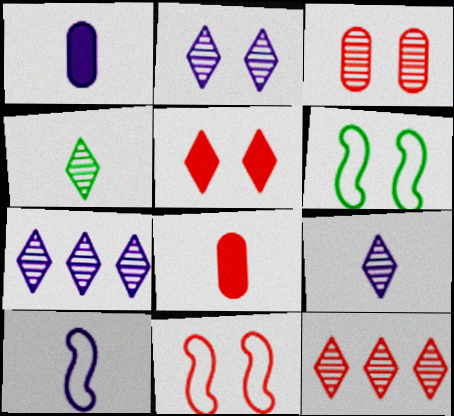[[1, 6, 12], 
[1, 9, 10], 
[2, 4, 12], 
[2, 7, 9], 
[3, 5, 11], 
[4, 8, 10], 
[6, 7, 8], 
[8, 11, 12]]